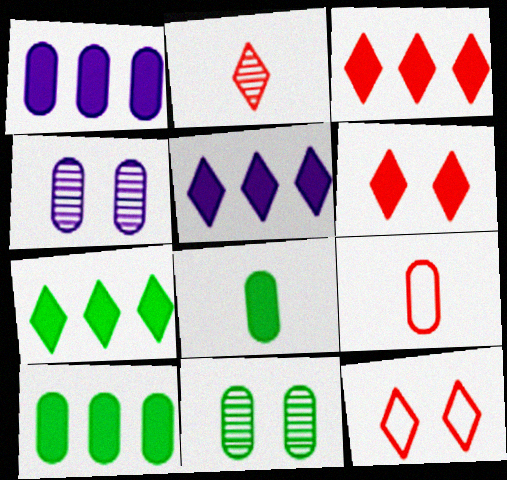[[1, 9, 11], 
[2, 3, 12], 
[3, 5, 7], 
[4, 9, 10]]